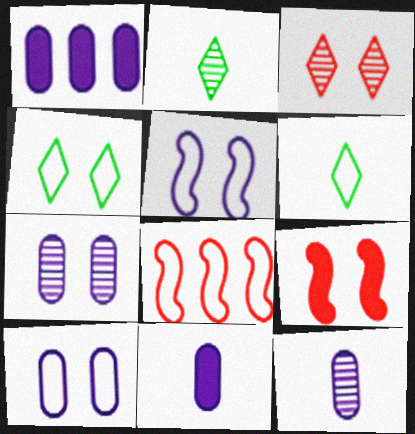[[1, 10, 12], 
[4, 7, 9], 
[6, 8, 10]]